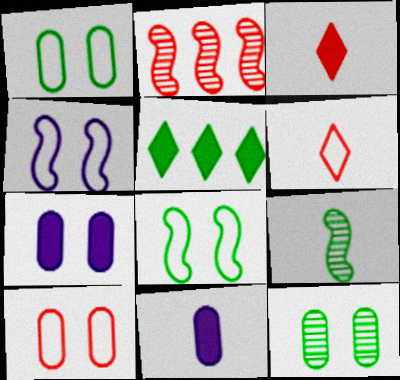[[1, 5, 9], 
[2, 3, 10], 
[6, 9, 11], 
[7, 10, 12]]